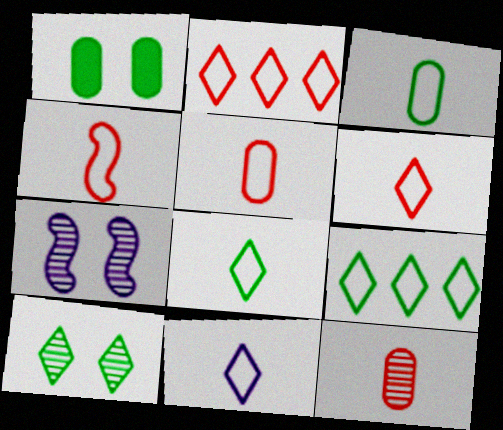[[3, 4, 11], 
[4, 5, 6], 
[6, 8, 11]]